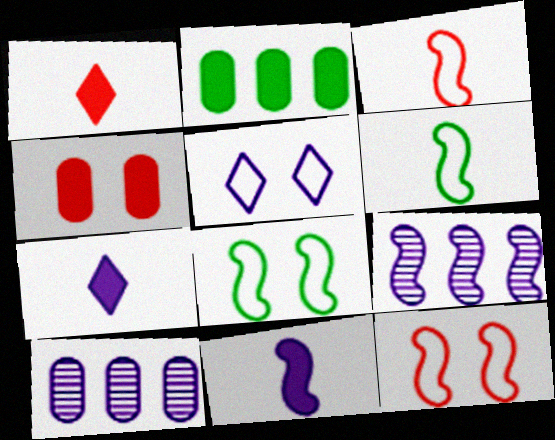[[1, 8, 10], 
[5, 10, 11]]